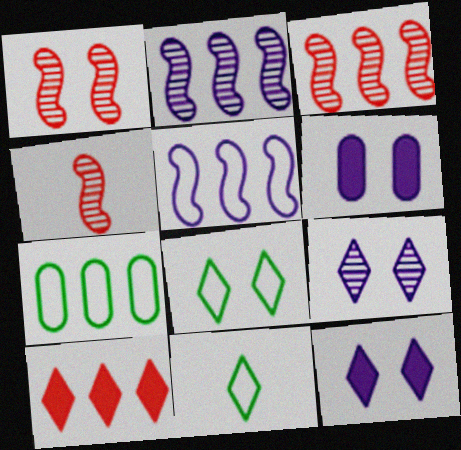[[1, 3, 4], 
[1, 6, 8], 
[2, 7, 10], 
[3, 6, 11], 
[4, 7, 12], 
[9, 10, 11]]